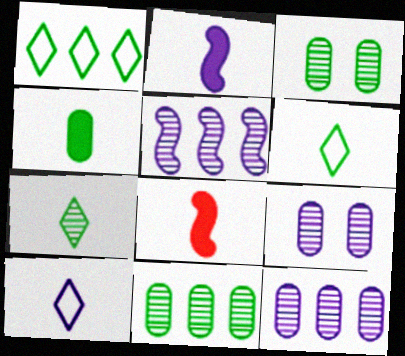[[1, 8, 9]]